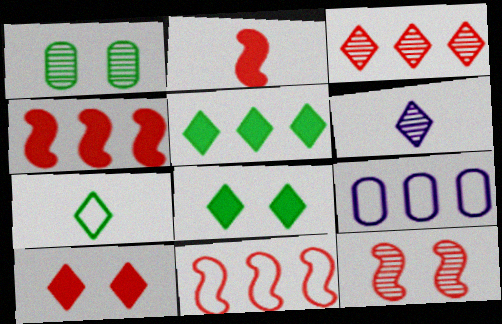[[2, 11, 12]]